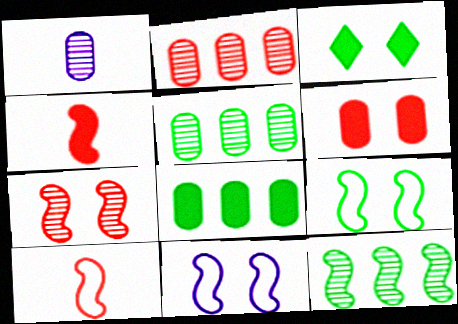[[4, 11, 12]]